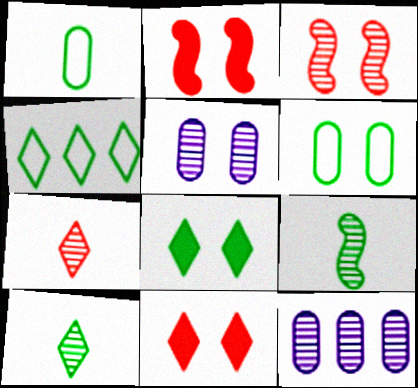[[3, 10, 12], 
[4, 8, 10]]